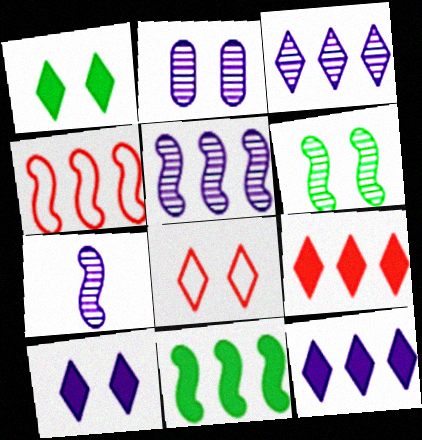[[2, 3, 7], 
[4, 5, 11]]